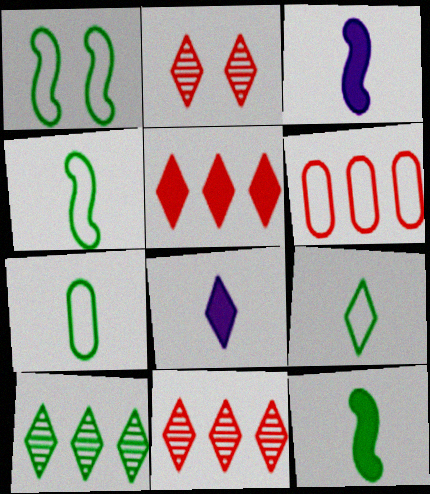[[4, 7, 9]]